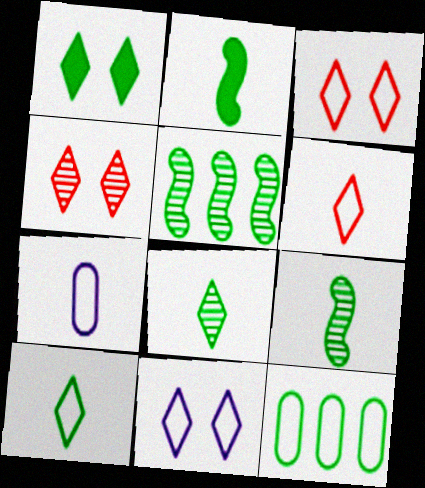[[1, 4, 11], 
[1, 9, 12]]